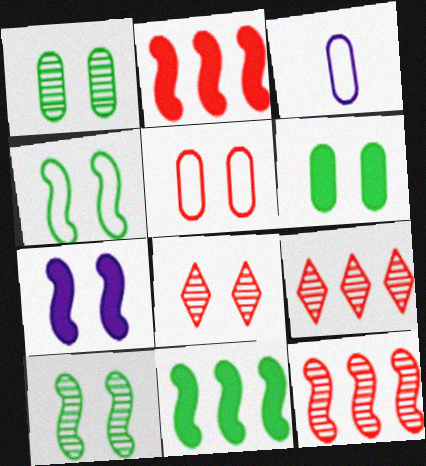[[3, 8, 11]]